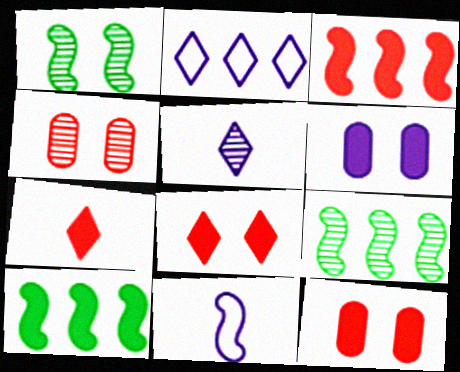[[1, 3, 11], 
[3, 7, 12], 
[4, 5, 9], 
[6, 7, 10]]